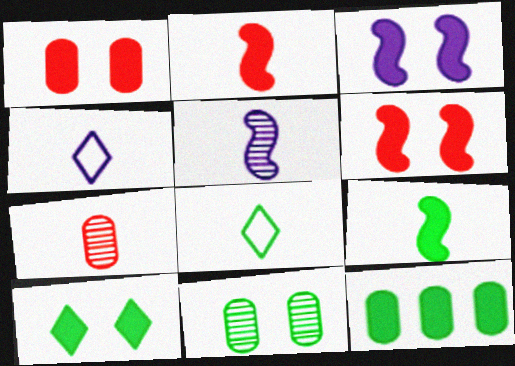[[1, 3, 10], 
[4, 7, 9], 
[9, 10, 12]]